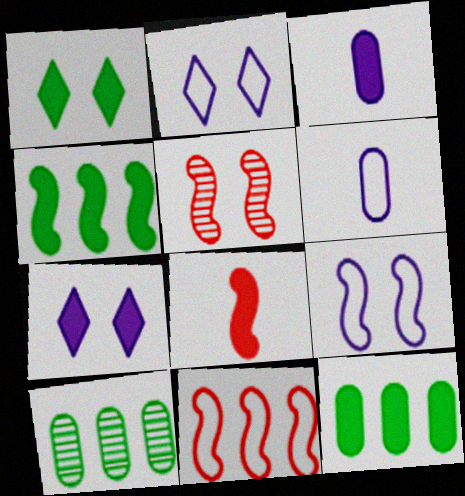[[2, 8, 10], 
[5, 8, 11], 
[7, 8, 12]]